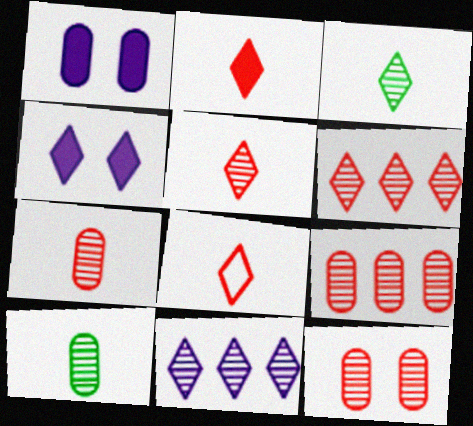[[2, 5, 8], 
[7, 9, 12]]